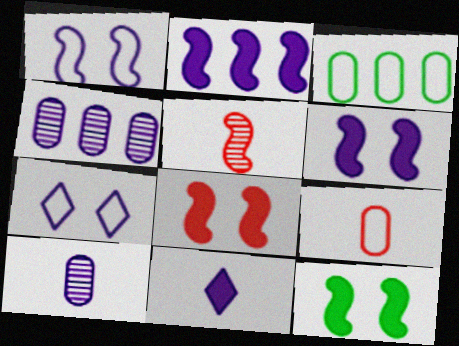[[1, 4, 11], 
[2, 7, 10], 
[6, 8, 12]]